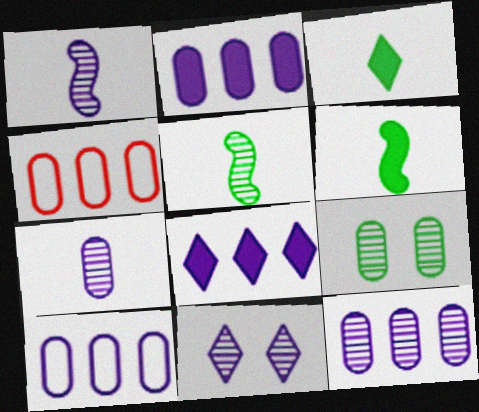[[1, 11, 12], 
[2, 10, 12], 
[4, 6, 11]]